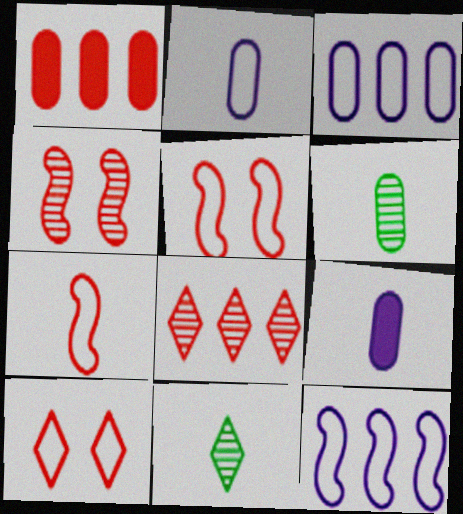[[7, 9, 11]]